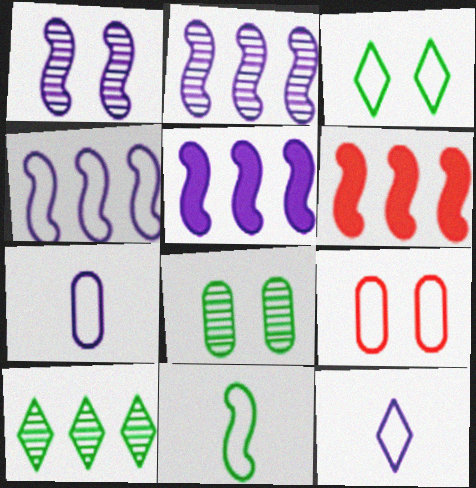[[1, 6, 11], 
[2, 4, 5], 
[6, 8, 12]]